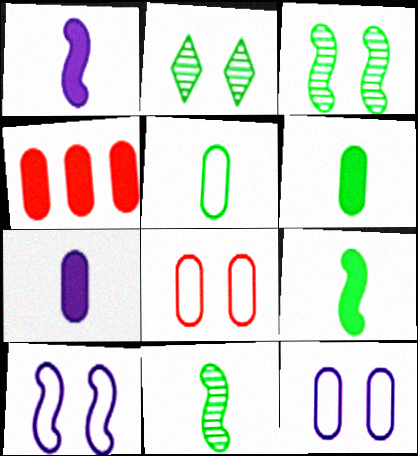[]